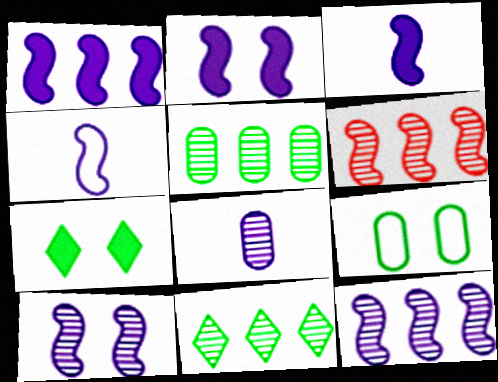[[1, 2, 3], 
[1, 4, 10], 
[2, 4, 12]]